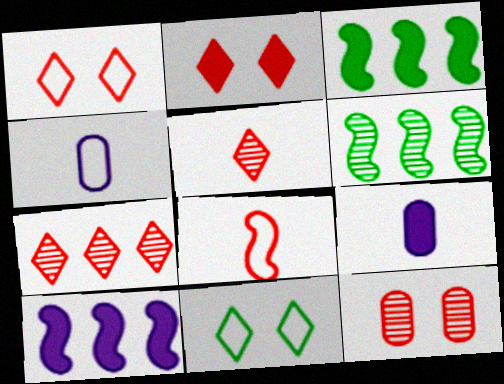[[1, 6, 9], 
[2, 3, 9], 
[2, 4, 6]]